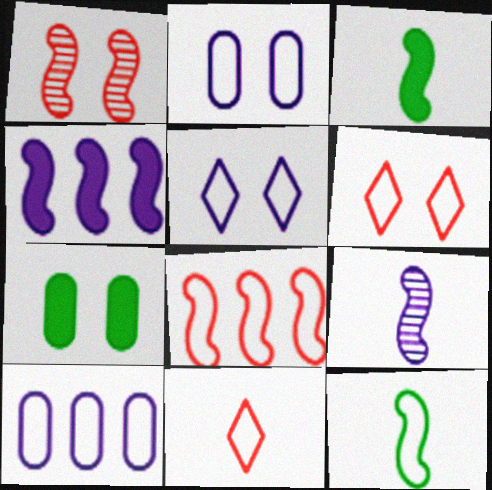[[1, 4, 12], 
[1, 5, 7], 
[6, 10, 12]]